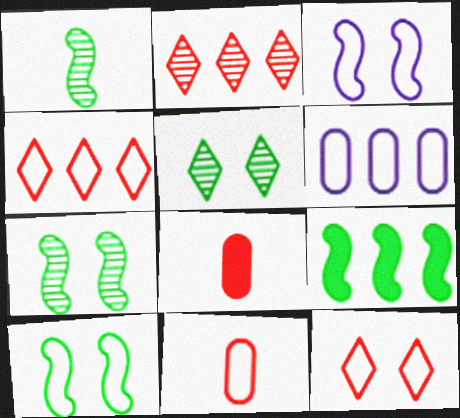[[1, 9, 10], 
[2, 6, 9]]